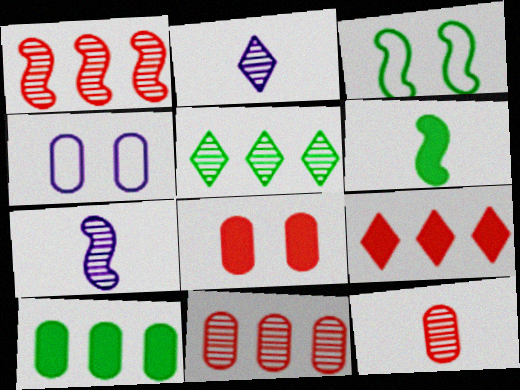[[4, 10, 12]]